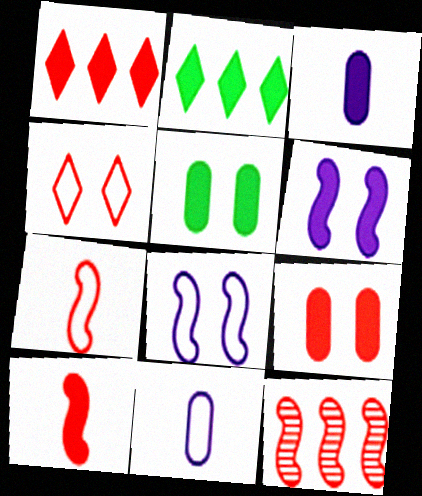[[1, 9, 10]]